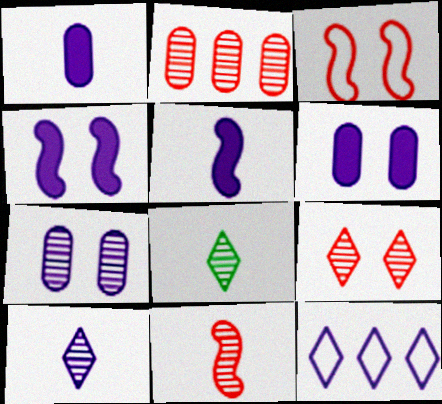[[2, 9, 11], 
[5, 7, 12]]